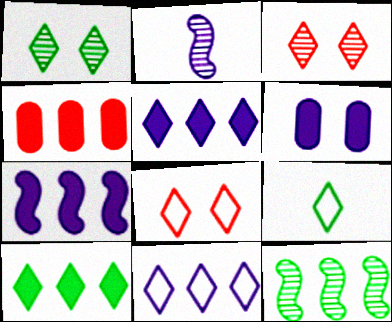[[1, 9, 10], 
[2, 6, 11], 
[3, 5, 9], 
[4, 7, 10], 
[4, 11, 12], 
[8, 9, 11]]